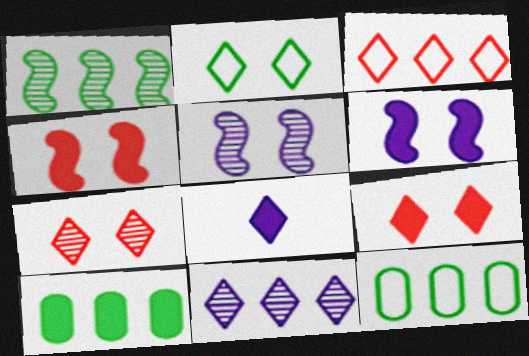[[4, 8, 10]]